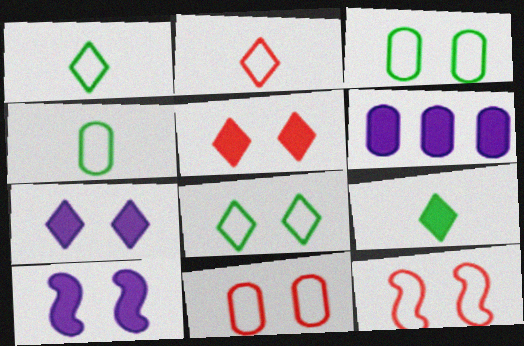[]